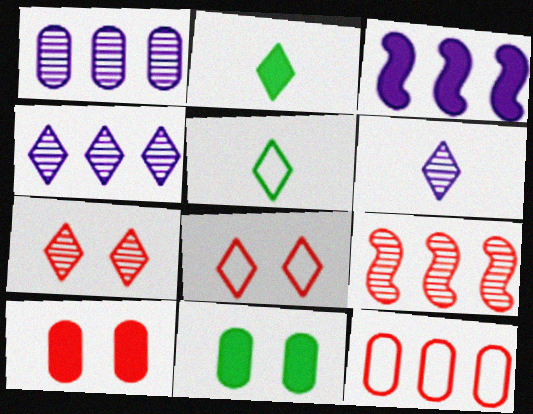[[2, 3, 10], 
[2, 4, 8]]